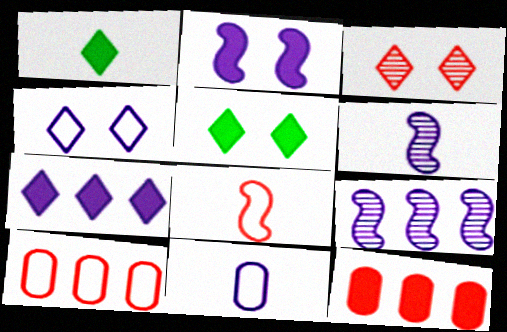[[1, 2, 12], 
[3, 4, 5], 
[3, 8, 12], 
[5, 6, 10]]